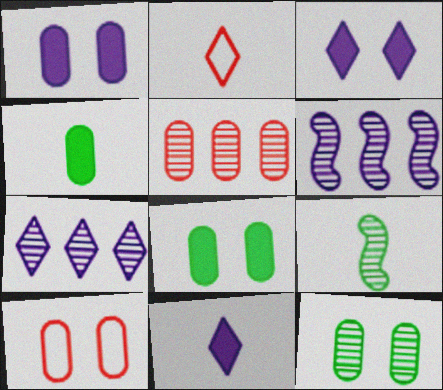[[1, 10, 12], 
[2, 6, 8]]